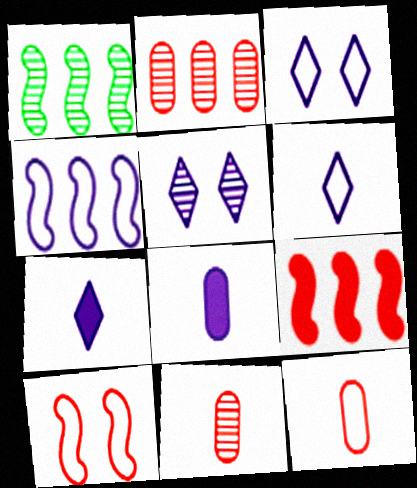[[1, 4, 9], 
[1, 5, 11], 
[4, 5, 8]]